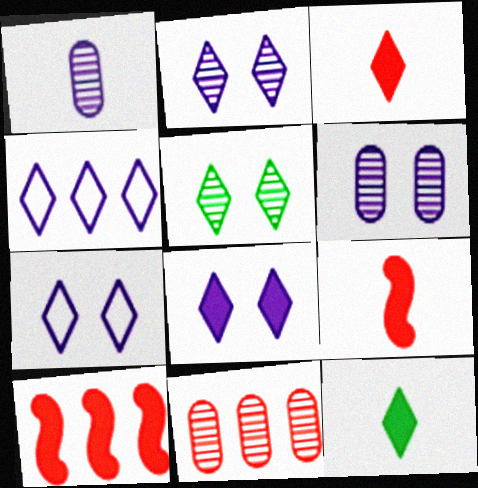[[2, 7, 8], 
[3, 4, 5]]